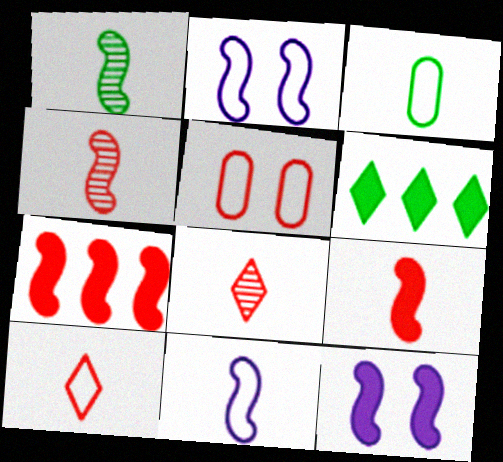[[1, 2, 7], 
[1, 9, 11], 
[3, 10, 11], 
[5, 7, 8]]